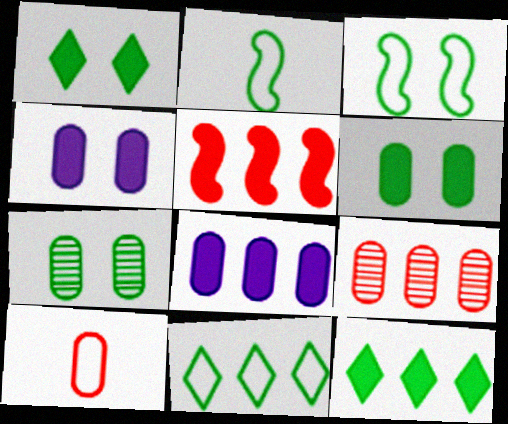[[1, 3, 7], 
[2, 7, 12], 
[5, 8, 12], 
[7, 8, 10]]